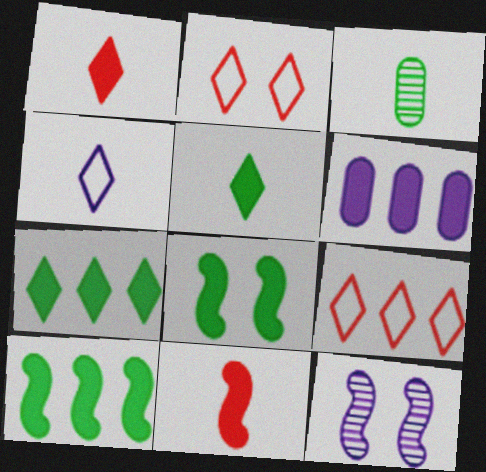[[1, 6, 8], 
[3, 4, 11], 
[4, 6, 12]]